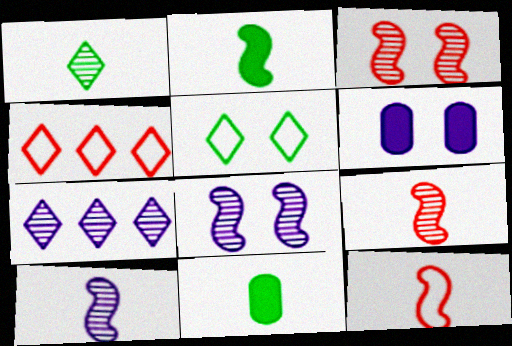[[2, 10, 12], 
[3, 5, 6], 
[4, 8, 11]]